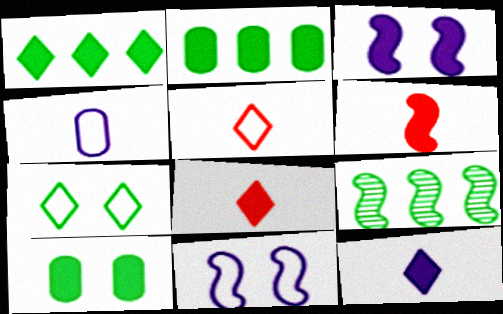[[2, 3, 8], 
[6, 9, 11]]